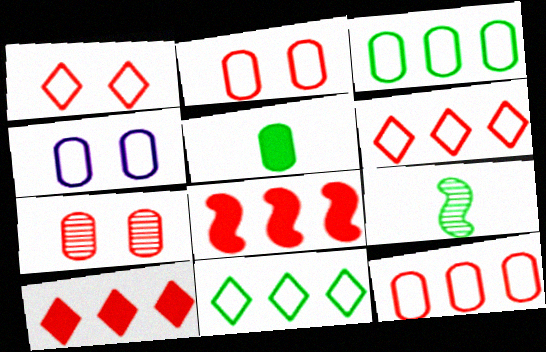[[4, 9, 10]]